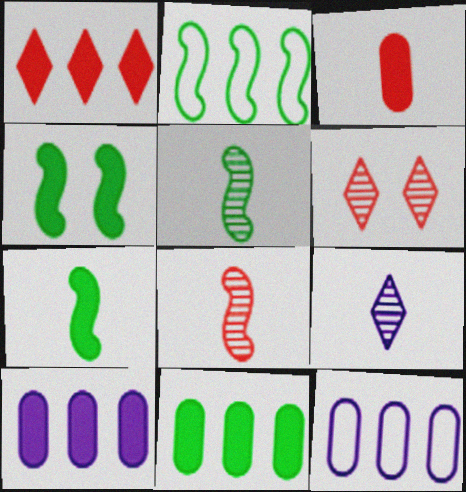[[2, 4, 5], 
[6, 7, 12]]